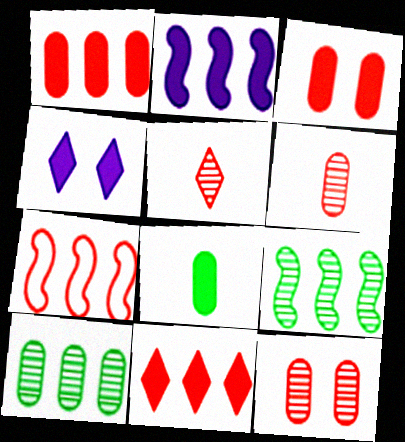[[2, 7, 9], 
[3, 5, 7]]